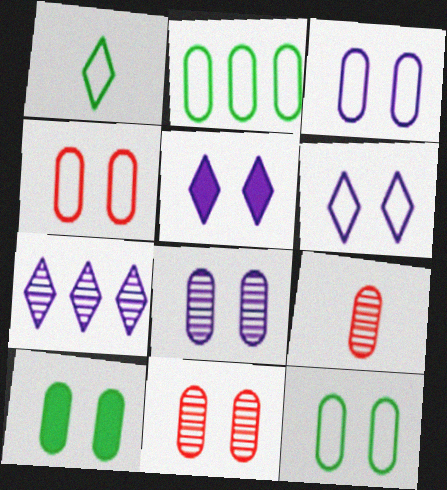[[3, 4, 12], 
[3, 10, 11], 
[4, 8, 10]]